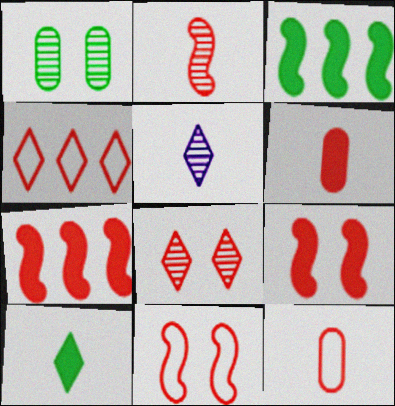[[2, 7, 11], 
[4, 11, 12], 
[7, 8, 12]]